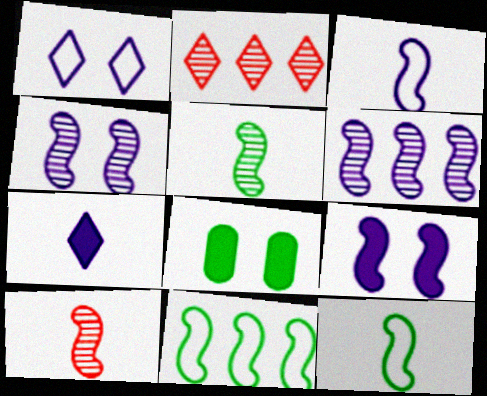[[2, 3, 8], 
[3, 6, 9], 
[9, 10, 11]]